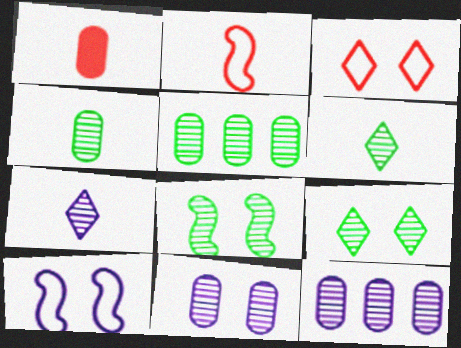[[5, 6, 8]]